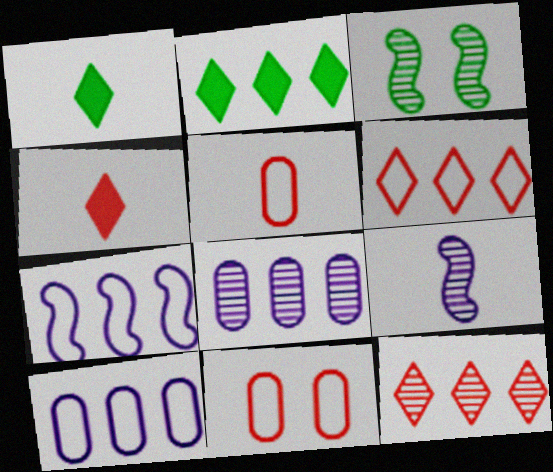[[1, 5, 9], 
[2, 9, 11], 
[3, 4, 10]]